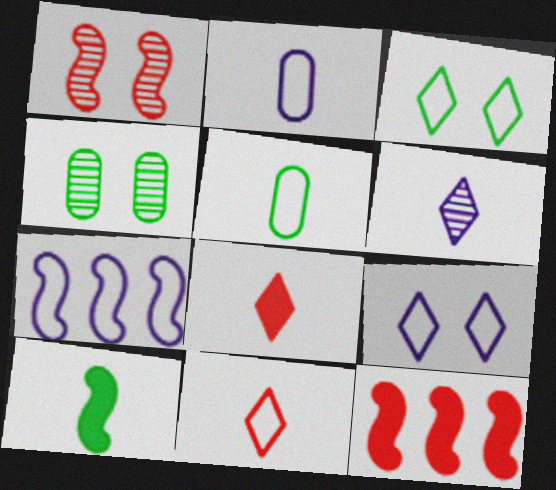[[1, 7, 10], 
[2, 7, 9], 
[4, 7, 8]]